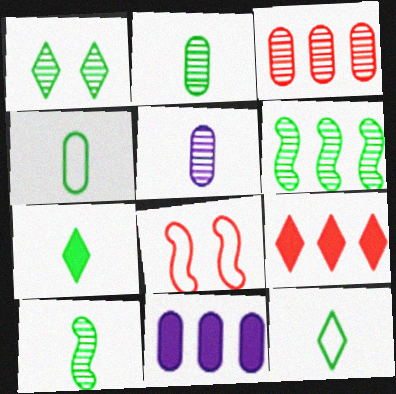[[1, 2, 6], 
[4, 7, 10]]